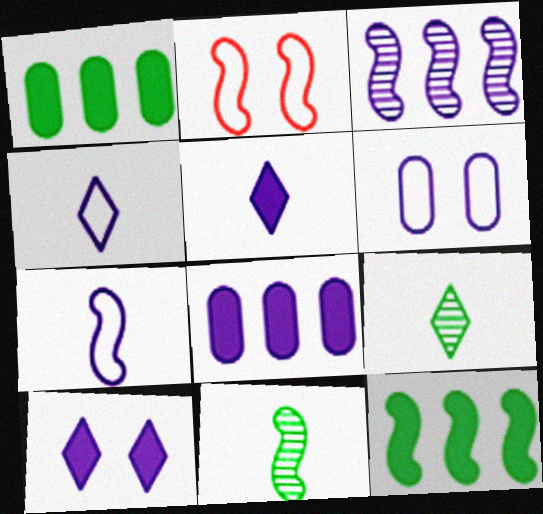[[2, 8, 9], 
[3, 5, 6]]